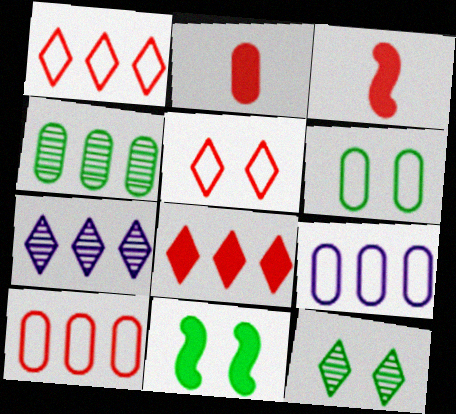[[3, 6, 7], 
[3, 9, 12], 
[6, 11, 12]]